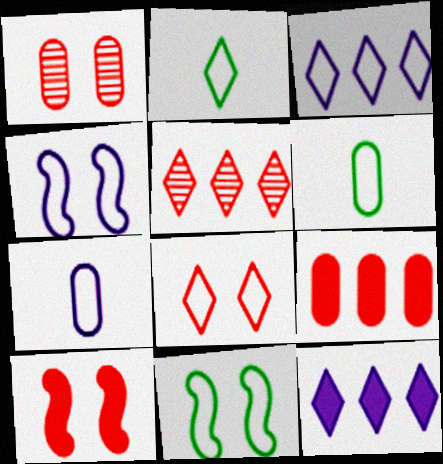[[1, 8, 10], 
[2, 3, 8], 
[3, 4, 7]]